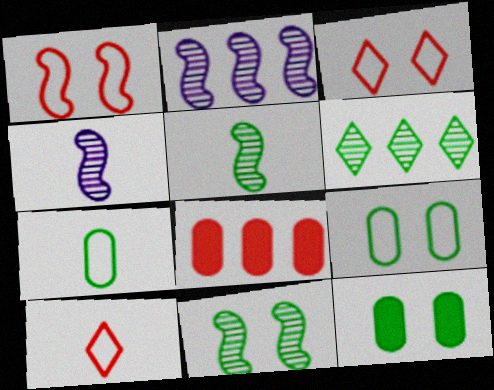[[2, 10, 12]]